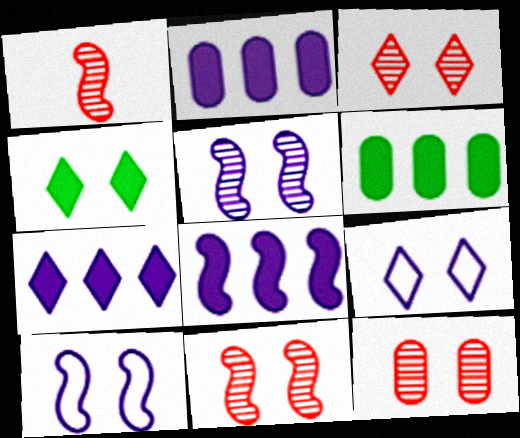[[1, 6, 9], 
[2, 7, 8], 
[3, 4, 9], 
[3, 11, 12], 
[4, 10, 12]]